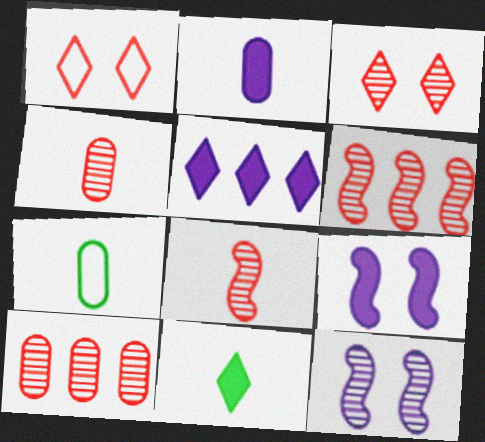[[2, 4, 7], 
[2, 5, 9], 
[3, 4, 6], 
[3, 8, 10]]